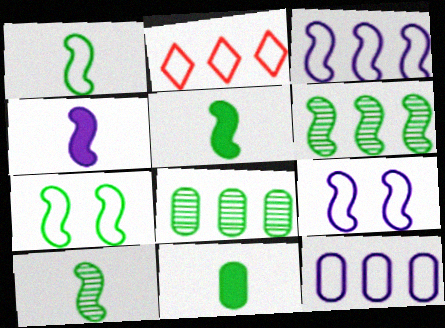[[1, 5, 10], 
[5, 6, 7]]